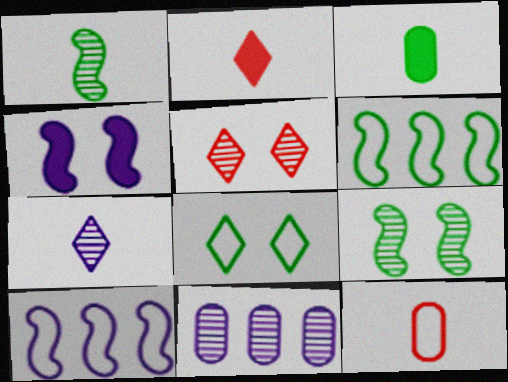[[1, 5, 11], 
[3, 5, 10], 
[8, 10, 12]]